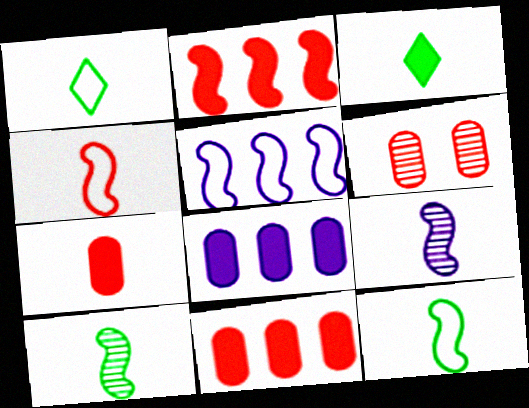[[1, 7, 9], 
[3, 5, 6]]